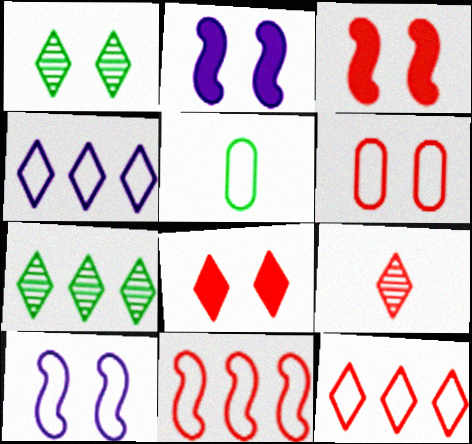[[1, 2, 6], 
[5, 10, 12], 
[8, 9, 12]]